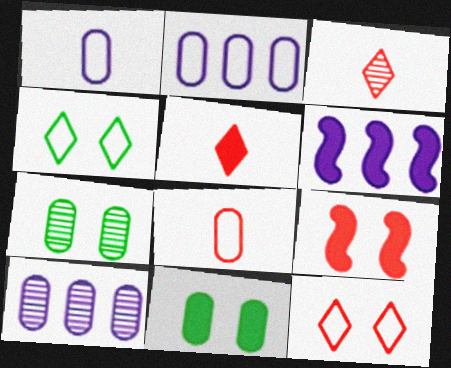[[5, 6, 11], 
[8, 10, 11]]